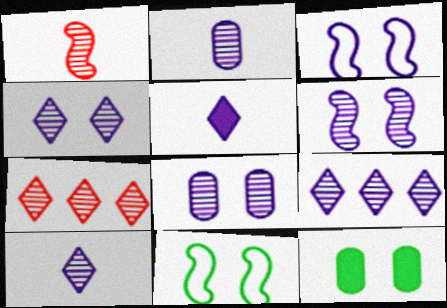[[2, 6, 9], 
[4, 6, 8], 
[4, 9, 10]]